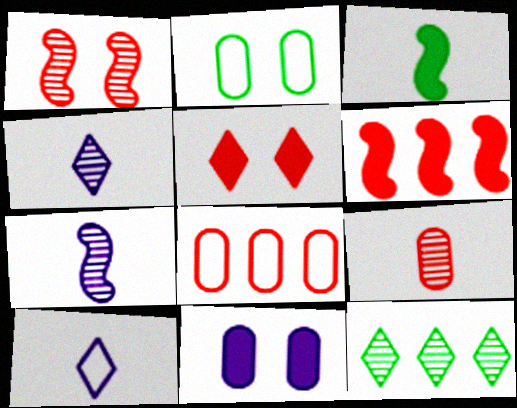[[2, 3, 12], 
[2, 4, 6], 
[3, 9, 10], 
[5, 10, 12]]